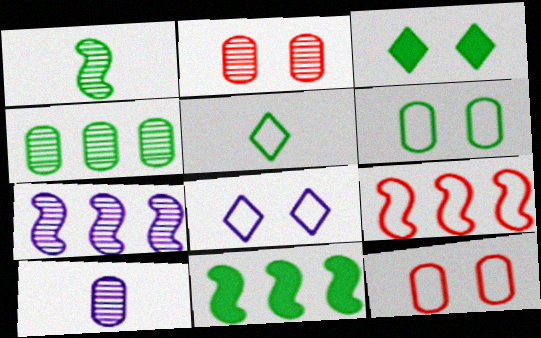[[2, 4, 10], 
[3, 9, 10], 
[7, 9, 11]]